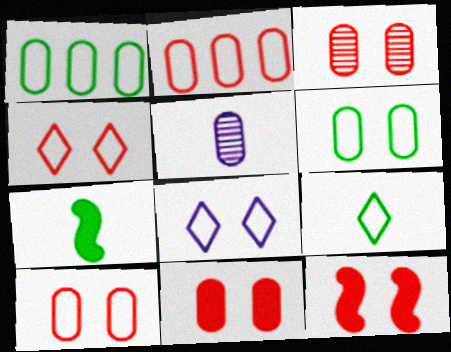[[1, 5, 11], 
[3, 4, 12], 
[3, 10, 11]]